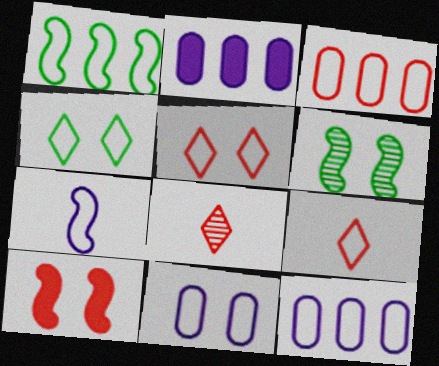[[1, 9, 11], 
[2, 6, 9], 
[3, 4, 7], 
[3, 8, 10]]